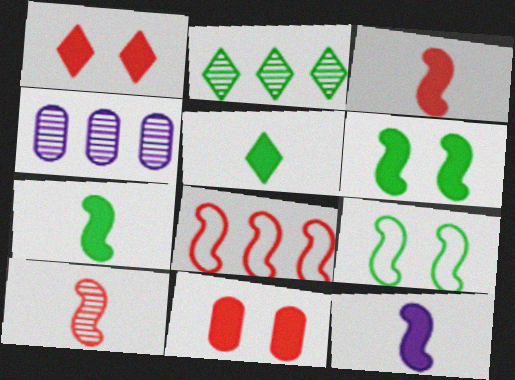[[3, 7, 12]]